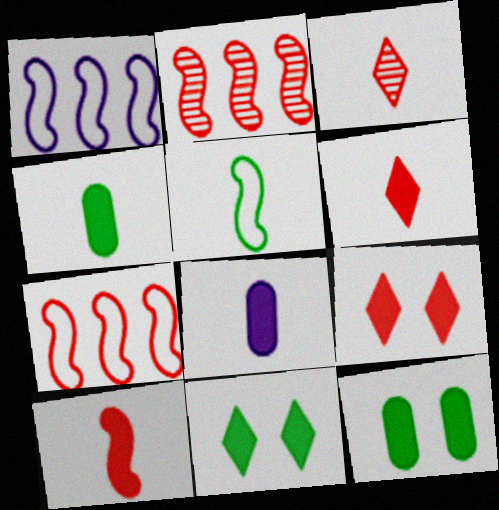[[1, 3, 12], 
[3, 5, 8]]